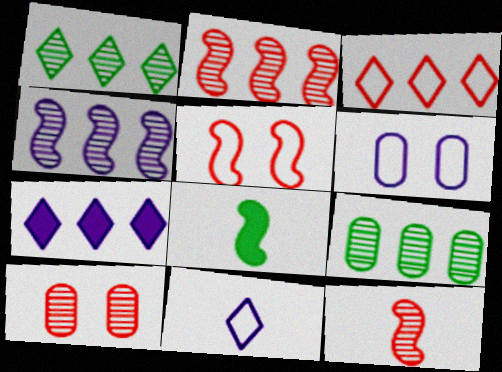[[1, 3, 7], 
[4, 5, 8]]